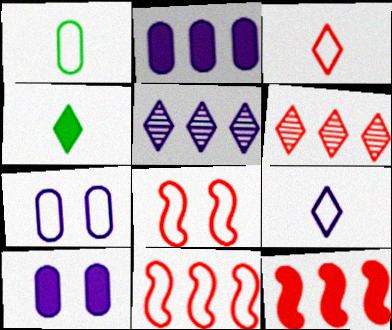[[4, 10, 12]]